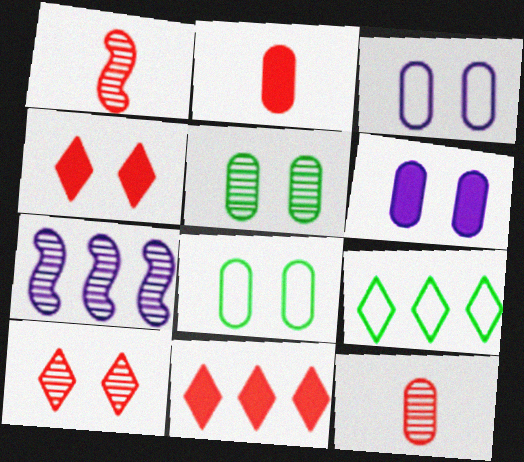[[1, 6, 9]]